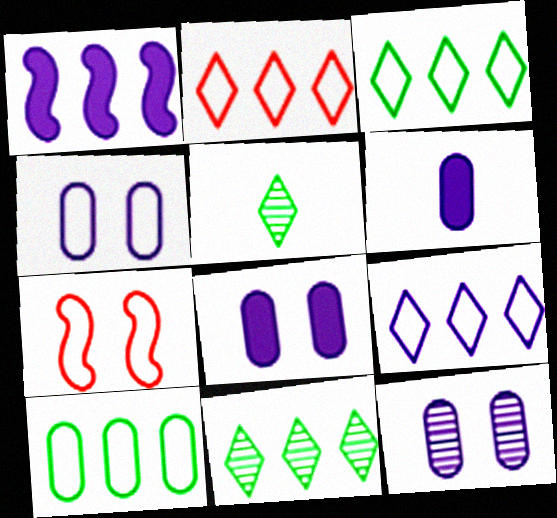[[2, 3, 9], 
[4, 8, 12], 
[6, 7, 11]]